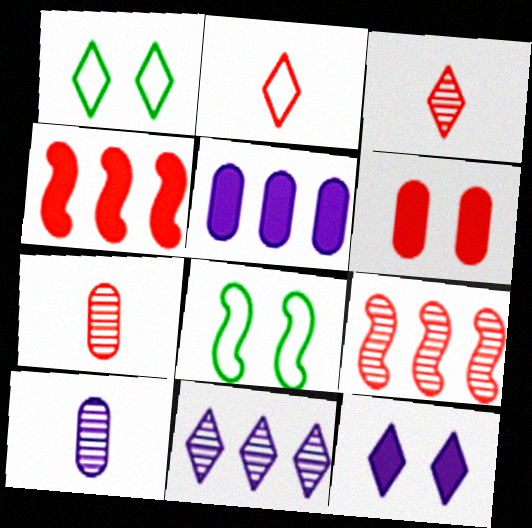[[1, 4, 10], 
[2, 6, 9], 
[3, 5, 8]]